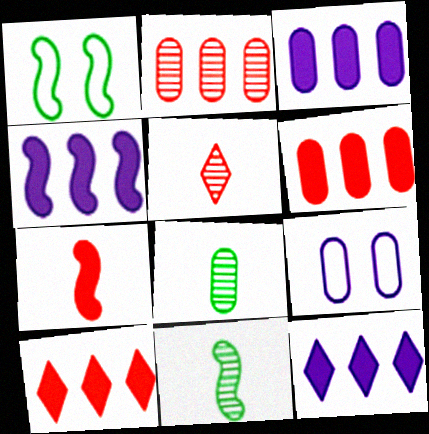[[1, 3, 5], 
[3, 4, 12], 
[6, 8, 9], 
[9, 10, 11]]